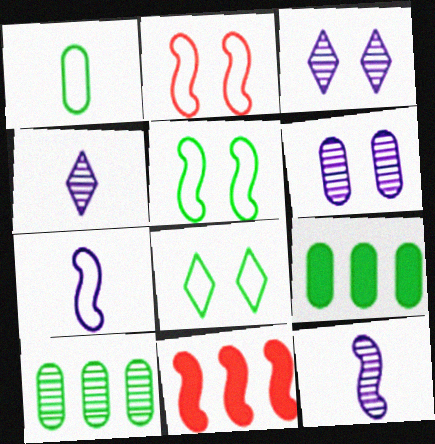[[1, 3, 11], 
[2, 4, 9], 
[5, 11, 12]]